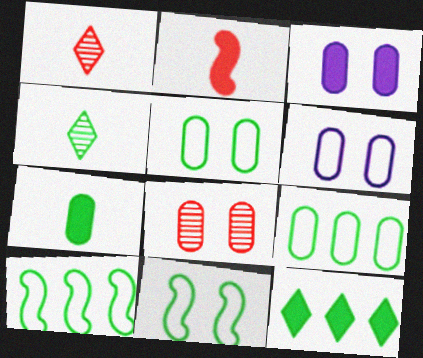[[1, 3, 10], 
[2, 3, 12], 
[3, 5, 8]]